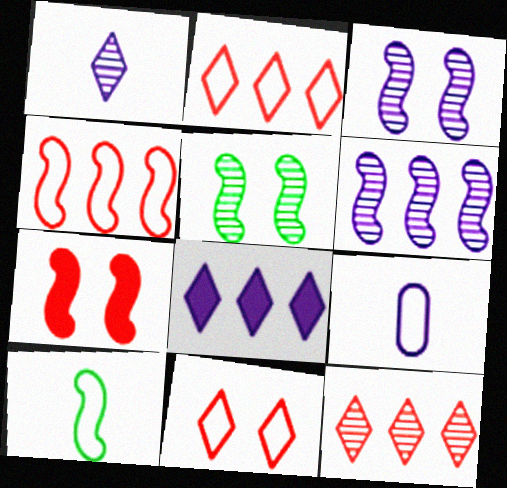[[3, 8, 9], 
[6, 7, 10]]